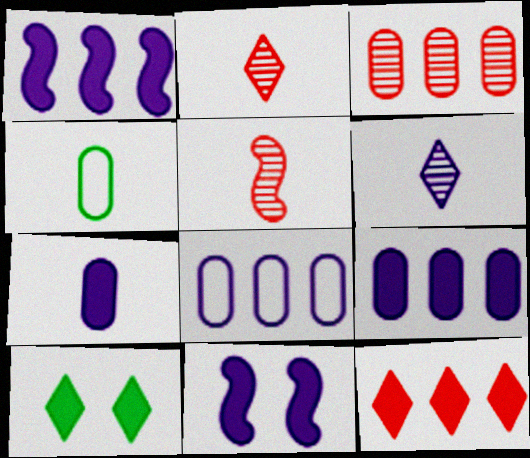[[5, 8, 10], 
[6, 8, 11]]